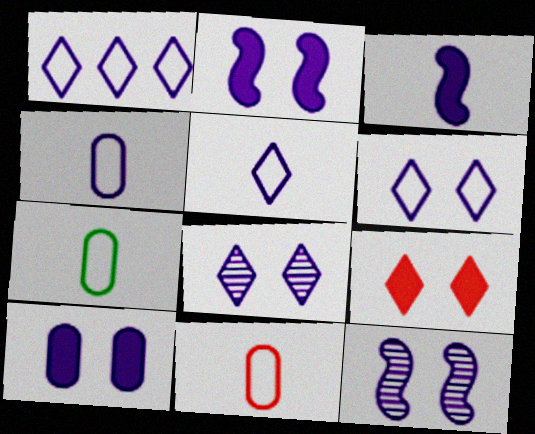[[1, 5, 6], 
[4, 7, 11], 
[6, 10, 12]]